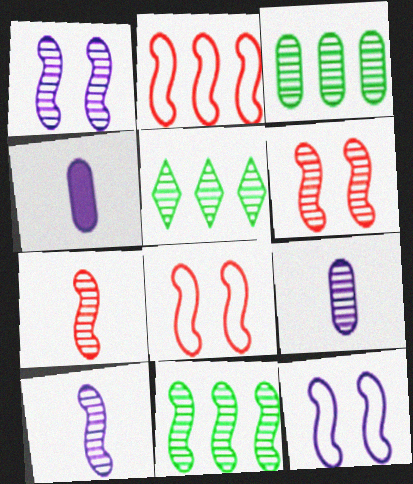[[1, 7, 11], 
[3, 5, 11], 
[4, 5, 8], 
[5, 6, 9], 
[6, 10, 11]]